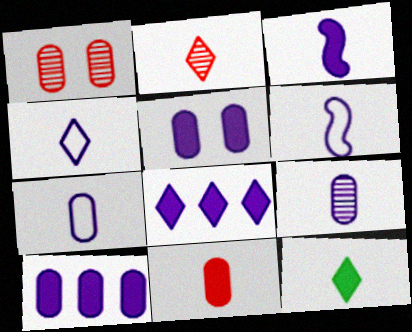[[2, 4, 12], 
[3, 4, 9], 
[3, 5, 8], 
[3, 11, 12], 
[4, 6, 7]]